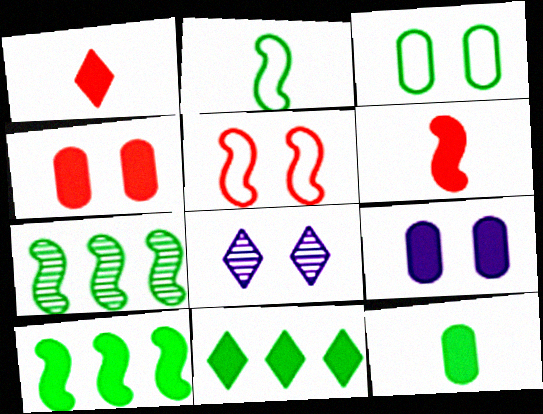[[1, 9, 10], 
[6, 9, 11]]